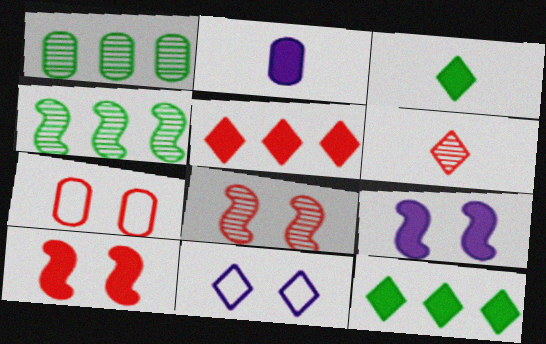[[1, 2, 7], 
[2, 10, 12], 
[6, 11, 12]]